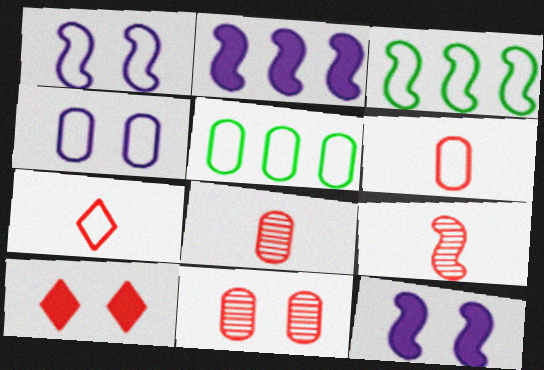[[1, 5, 7], 
[3, 4, 7], 
[3, 9, 12], 
[4, 5, 6]]